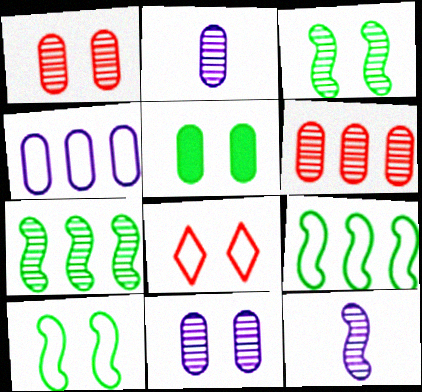[]